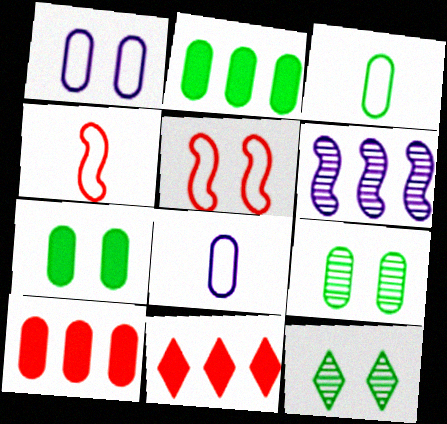[[2, 3, 9], 
[8, 9, 10]]